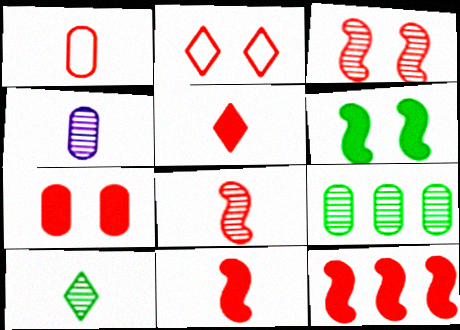[[1, 5, 8], 
[2, 3, 7], 
[4, 8, 10], 
[5, 7, 12]]